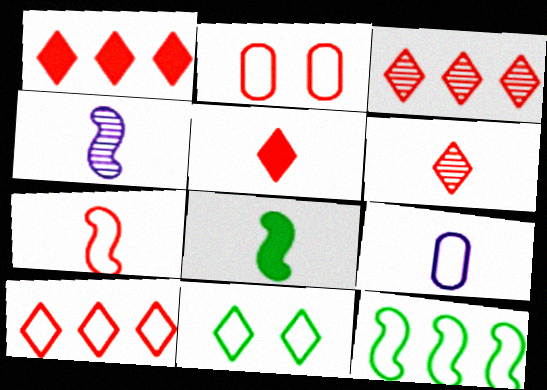[[1, 3, 10], 
[2, 7, 10], 
[4, 7, 8], 
[6, 8, 9]]